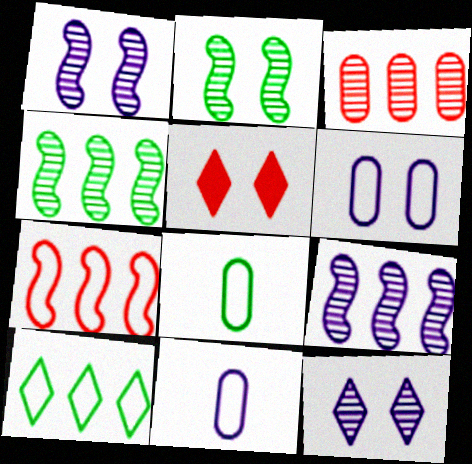[[2, 5, 6], 
[4, 5, 11], 
[5, 8, 9]]